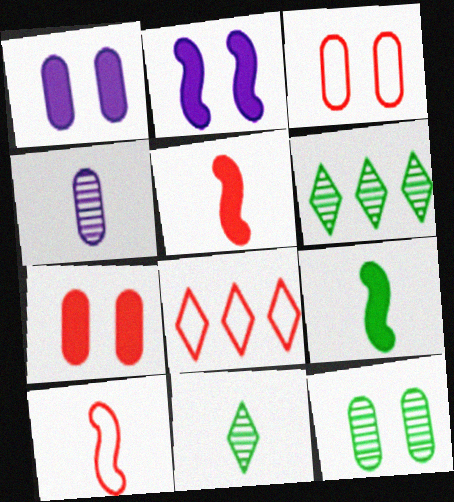[[1, 3, 12], 
[1, 6, 10], 
[3, 8, 10]]